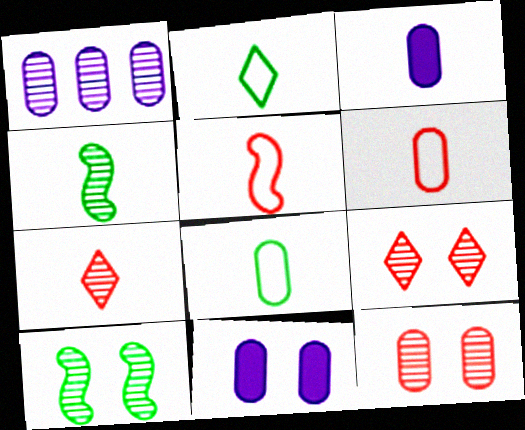[[1, 4, 9], 
[1, 7, 10]]